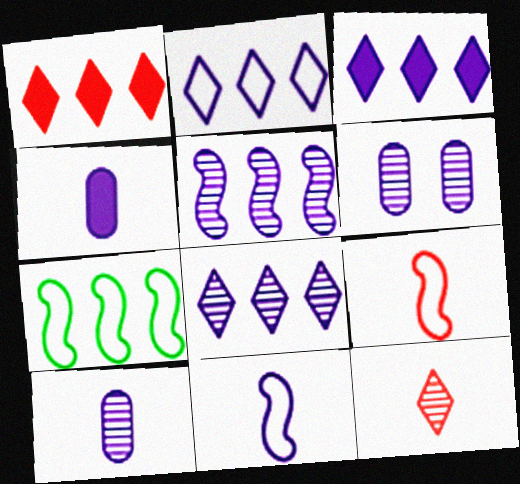[[2, 3, 8], 
[3, 6, 11]]